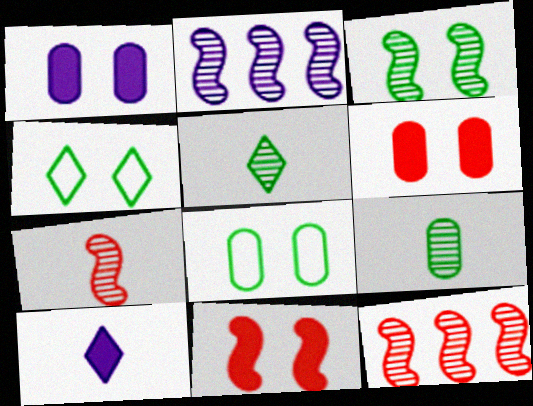[[2, 3, 7], 
[8, 10, 12]]